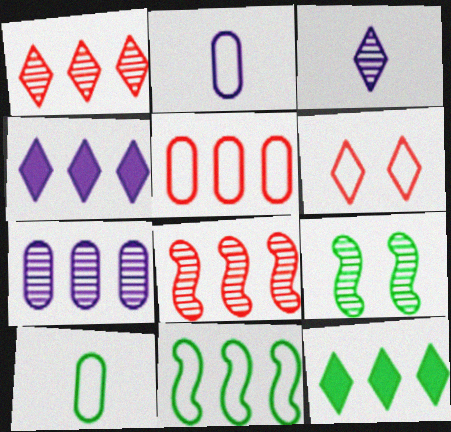[[2, 6, 11], 
[3, 6, 12], 
[9, 10, 12]]